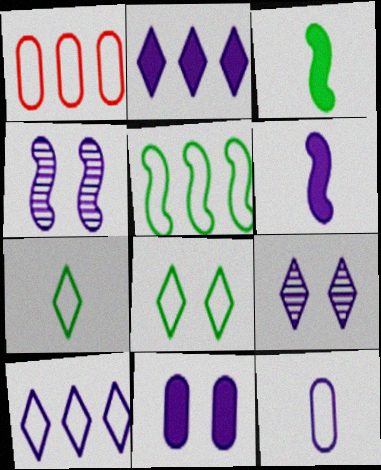[[1, 3, 9], 
[1, 5, 10], 
[2, 4, 12], 
[2, 6, 11]]